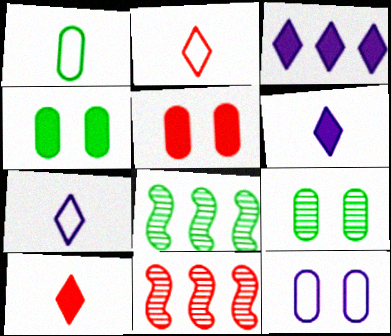[[2, 5, 11], 
[4, 7, 11], 
[5, 7, 8], 
[5, 9, 12], 
[8, 10, 12]]